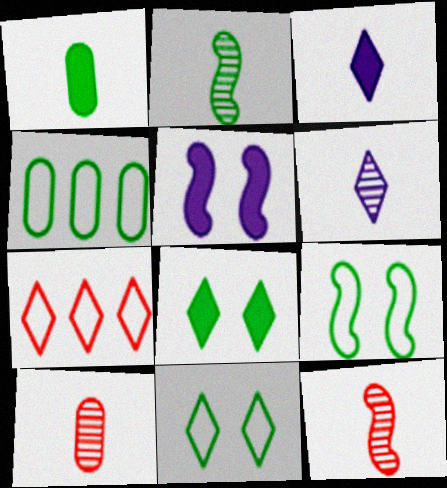[[2, 4, 8], 
[2, 6, 10], 
[6, 7, 8]]